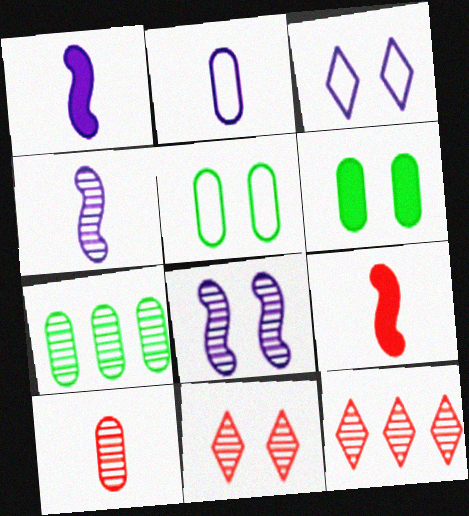[[1, 5, 12], 
[3, 7, 9], 
[4, 7, 11]]